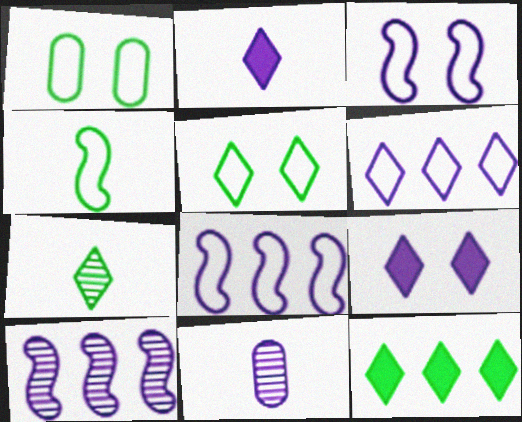[[5, 7, 12], 
[8, 9, 11]]